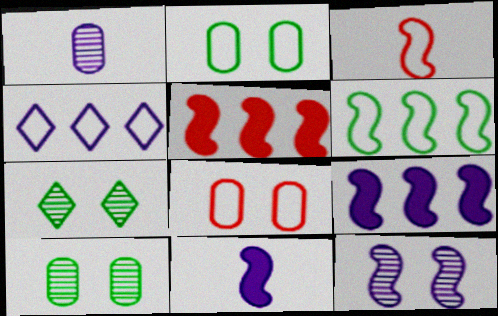[[2, 3, 4]]